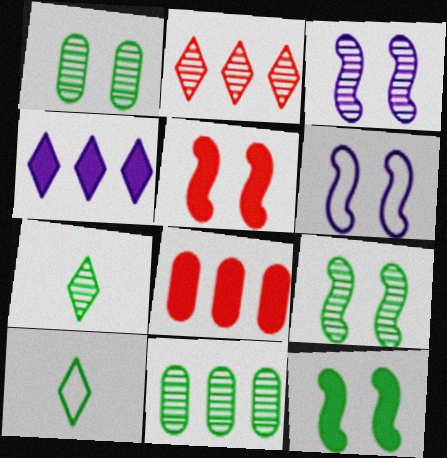[[3, 8, 10], 
[5, 6, 9], 
[6, 7, 8], 
[7, 9, 11], 
[10, 11, 12]]